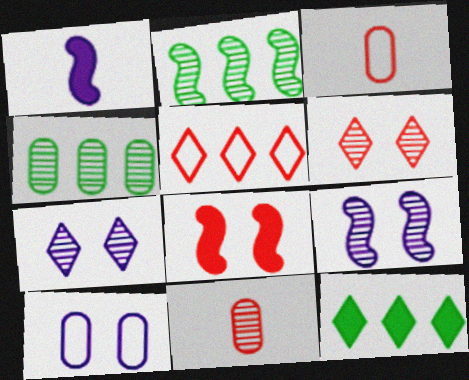[[2, 7, 11], 
[3, 9, 12], 
[5, 8, 11]]